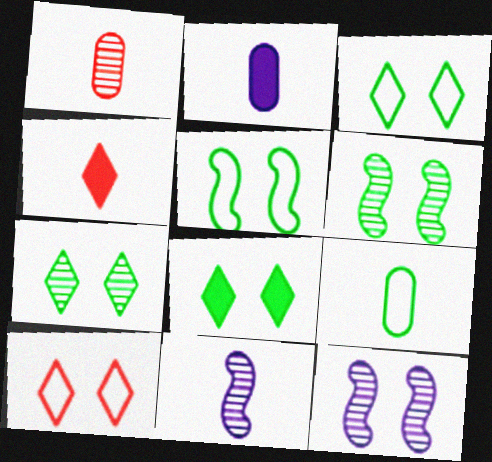[[1, 2, 9], 
[3, 7, 8], 
[4, 9, 11]]